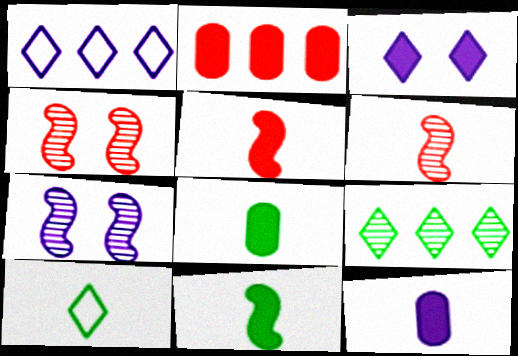[[1, 4, 8], 
[1, 7, 12], 
[2, 3, 11], 
[2, 7, 10], 
[6, 10, 12]]